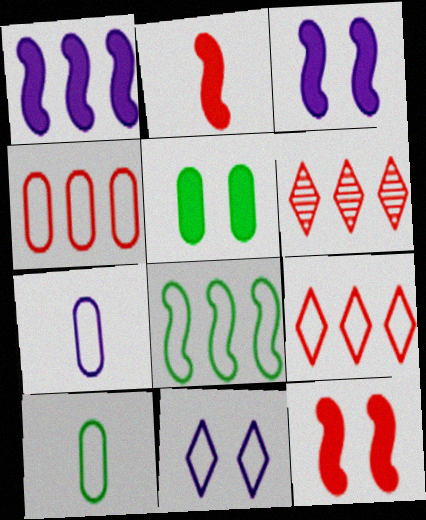[[3, 6, 10]]